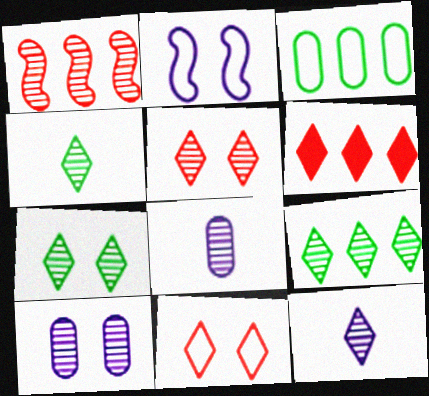[[1, 4, 10], 
[1, 7, 8], 
[4, 7, 9], 
[5, 9, 12]]